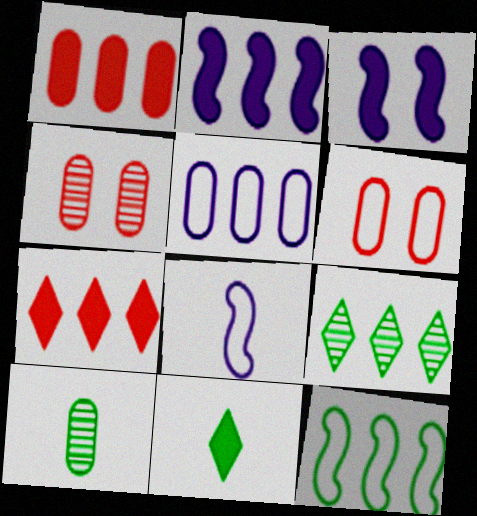[[1, 3, 11]]